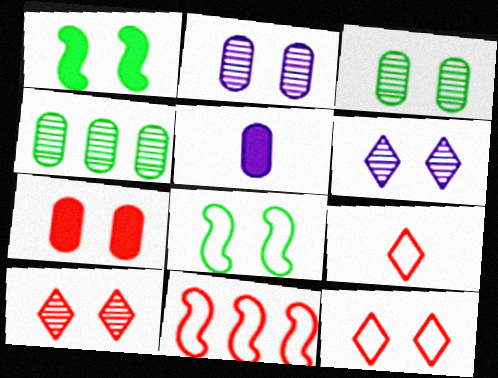[[1, 2, 12], 
[6, 7, 8]]